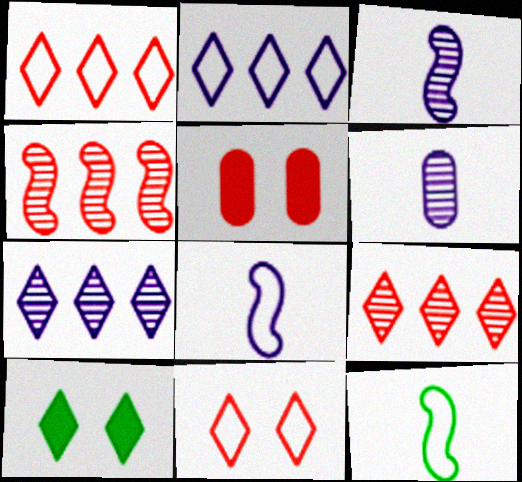[[5, 7, 12]]